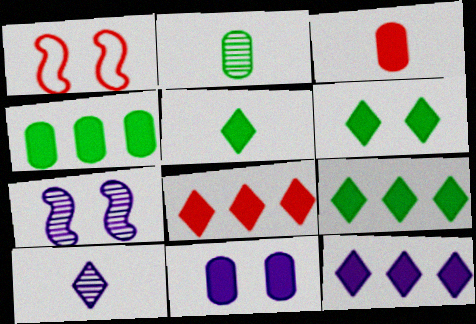[[1, 2, 12], 
[1, 4, 10], 
[3, 4, 11], 
[5, 6, 9], 
[8, 9, 12]]